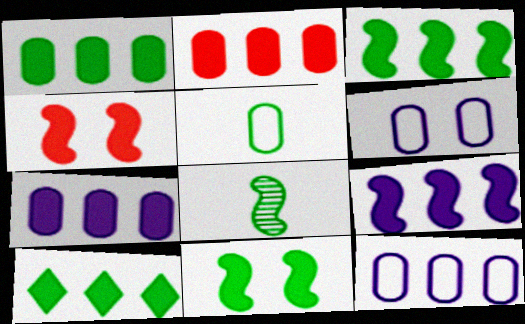[[1, 2, 7], 
[1, 3, 10], 
[2, 9, 10]]